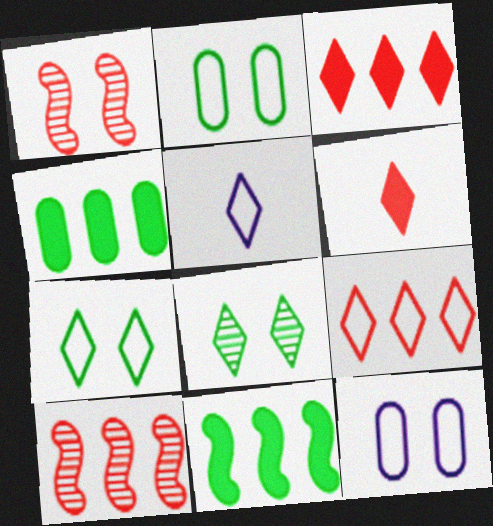[[1, 4, 5], 
[3, 5, 8], 
[5, 7, 9]]